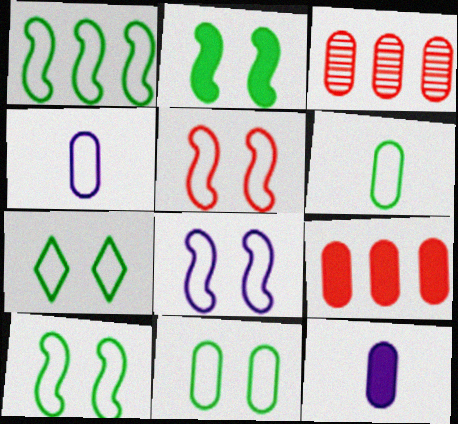[[1, 6, 7], 
[3, 11, 12], 
[5, 8, 10], 
[7, 10, 11]]